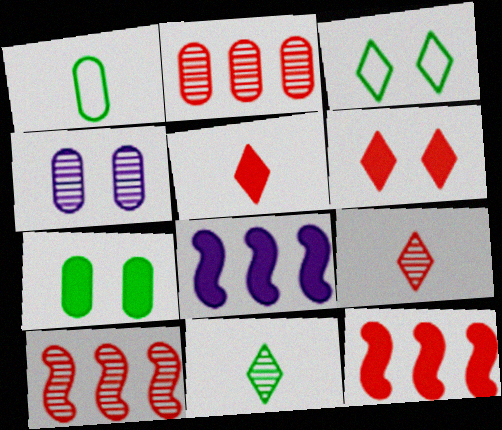[[4, 10, 11], 
[5, 7, 8]]